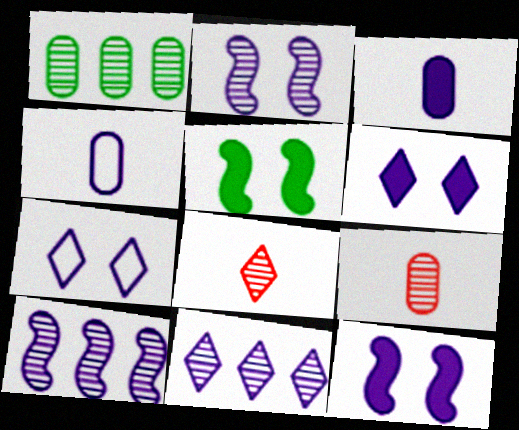[[1, 2, 8], 
[3, 7, 10], 
[4, 6, 10], 
[4, 11, 12]]